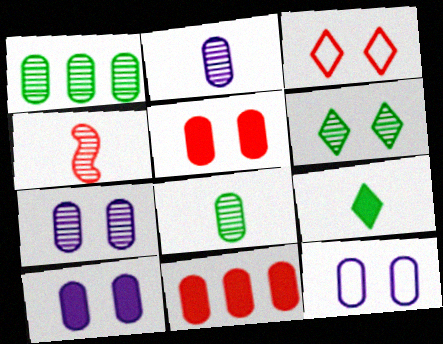[[3, 4, 11], 
[7, 10, 12], 
[8, 11, 12]]